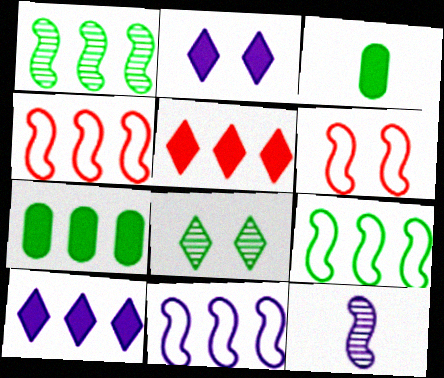[[3, 8, 9], 
[4, 9, 11]]